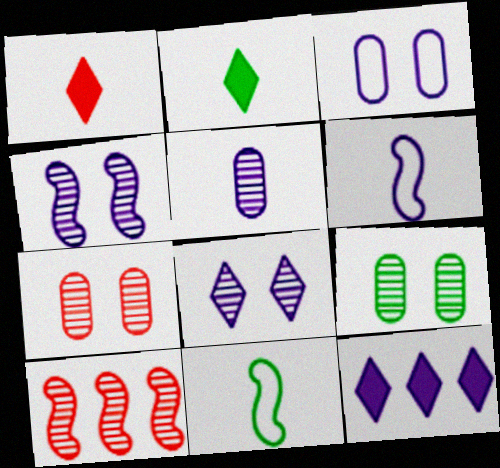[[1, 5, 11], 
[2, 3, 10], 
[7, 11, 12]]